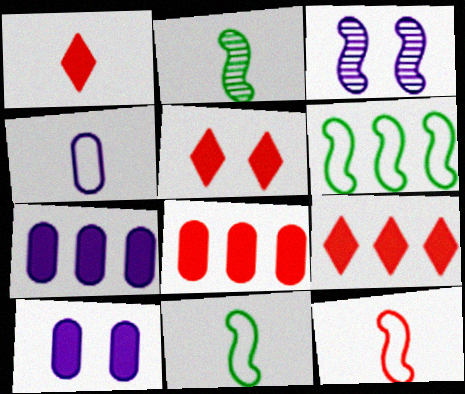[[1, 2, 4], 
[1, 5, 9]]